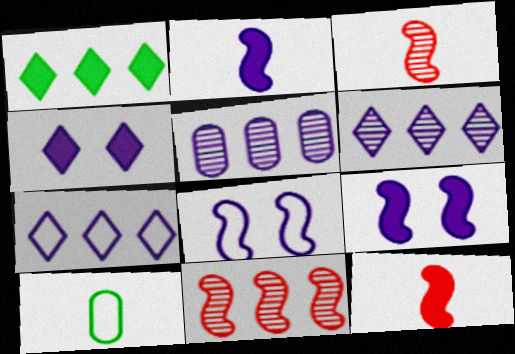[[4, 10, 11]]